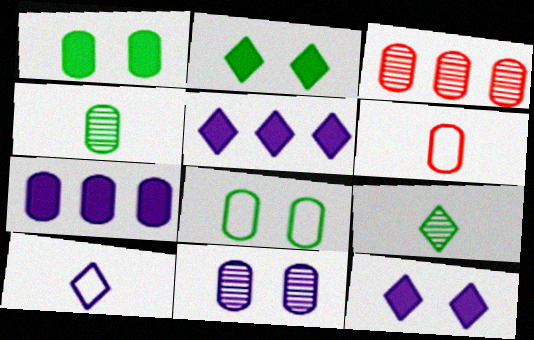[[3, 4, 11]]